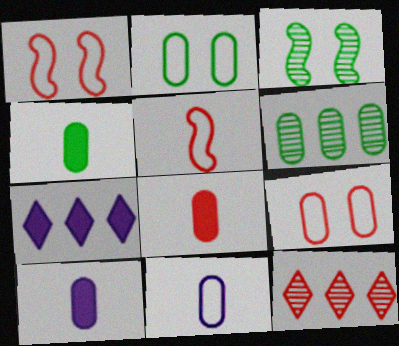[[1, 8, 12], 
[2, 4, 6], 
[4, 8, 10], 
[6, 9, 10]]